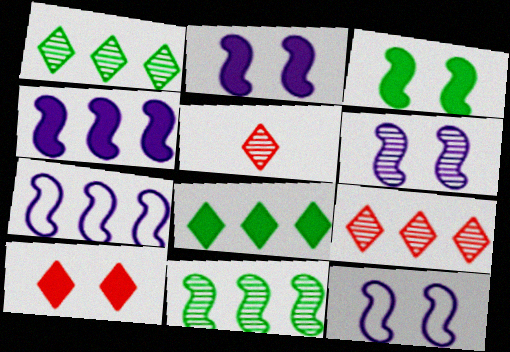[[2, 6, 12]]